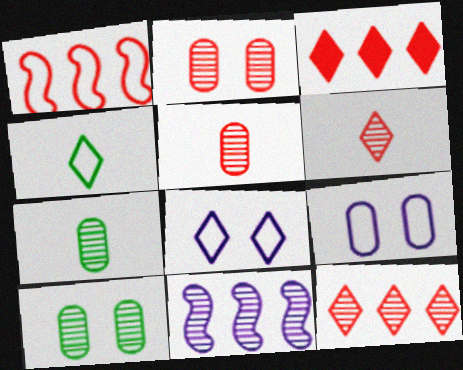[[1, 4, 9], 
[6, 10, 11]]